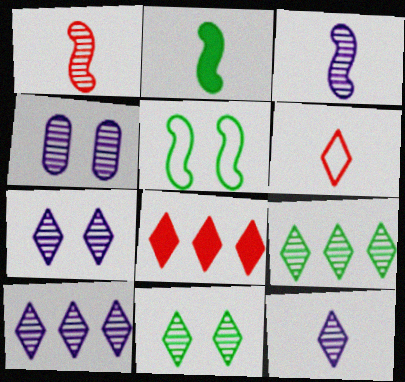[[1, 4, 9], 
[3, 4, 10], 
[7, 10, 12]]